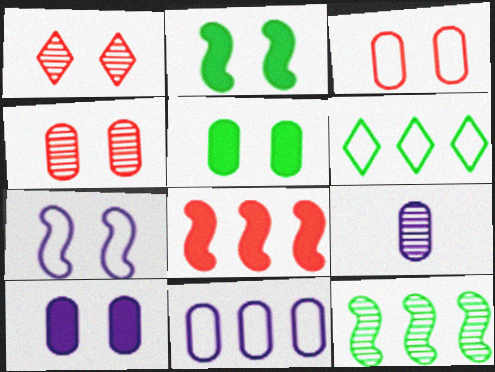[[1, 5, 7], 
[1, 9, 12], 
[9, 10, 11]]